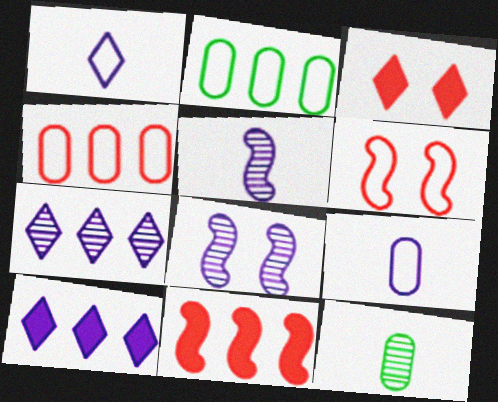[[1, 2, 6], 
[2, 3, 5], 
[2, 7, 11], 
[6, 10, 12], 
[8, 9, 10]]